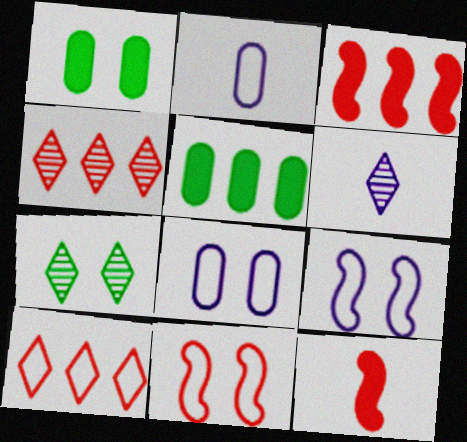[[2, 3, 7], 
[4, 6, 7], 
[5, 6, 11]]